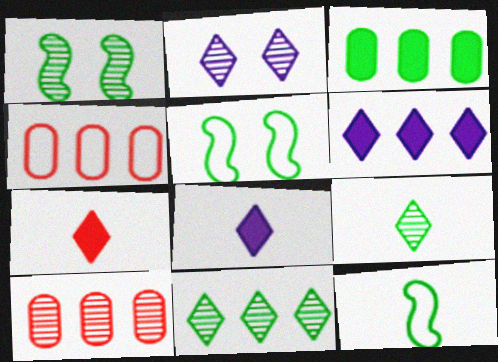[[1, 4, 8], 
[3, 5, 9], 
[5, 8, 10]]